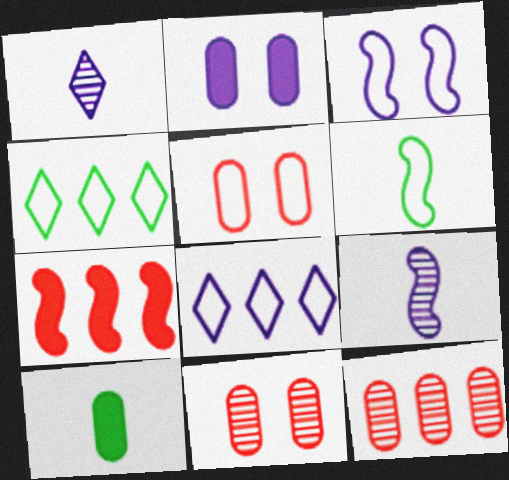[[2, 8, 9], 
[5, 6, 8]]